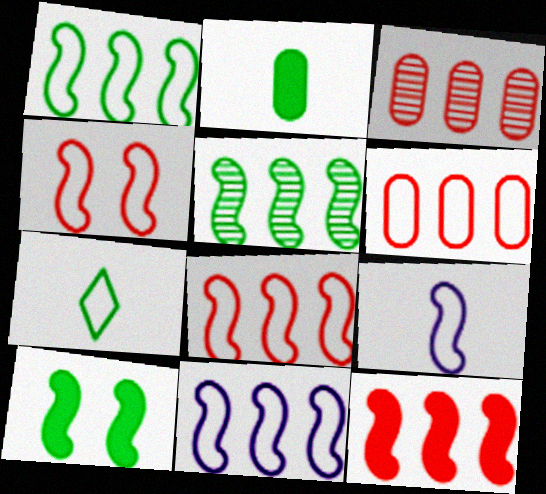[[1, 4, 9], 
[1, 8, 11], 
[5, 11, 12]]